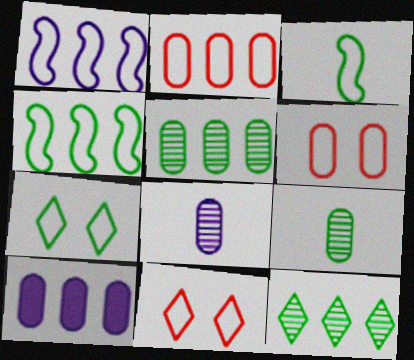[[2, 5, 10], 
[6, 9, 10]]